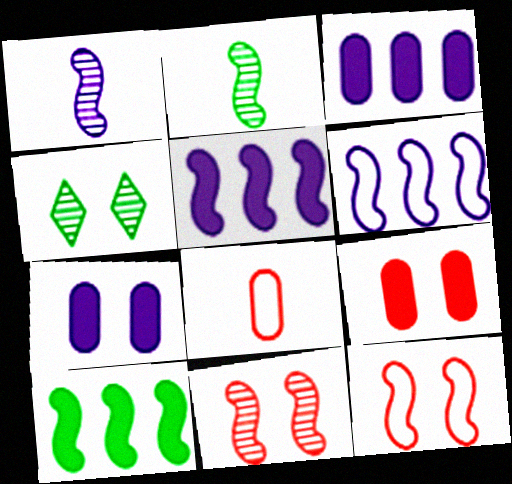[[1, 10, 12], 
[2, 5, 12], 
[4, 5, 8], 
[4, 7, 12]]